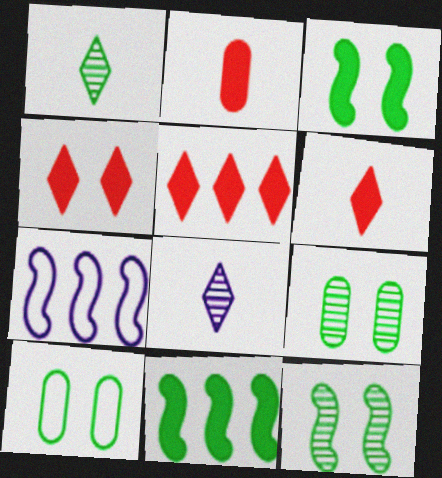[[1, 10, 11], 
[4, 5, 6], 
[6, 7, 9]]